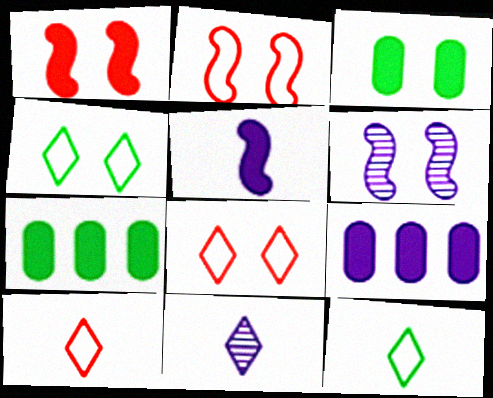[[2, 7, 11], 
[3, 6, 8], 
[6, 7, 10]]